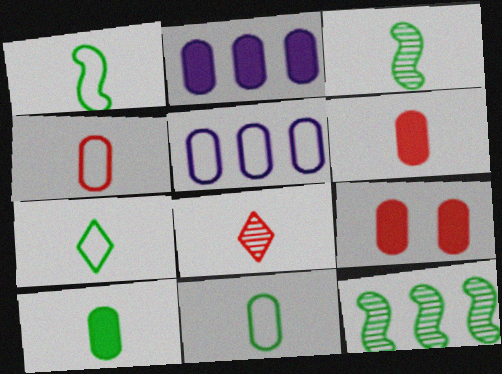[[1, 7, 11], 
[2, 9, 10], 
[3, 7, 10]]